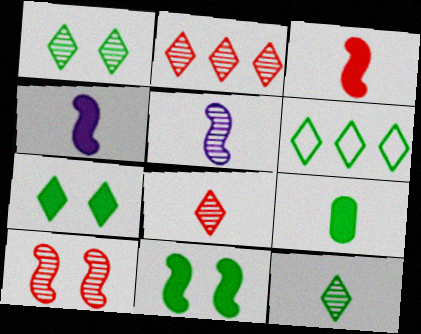[[6, 7, 12]]